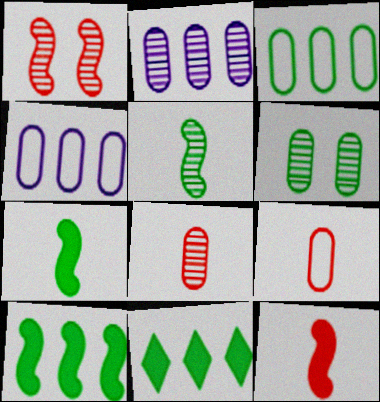[[2, 6, 8]]